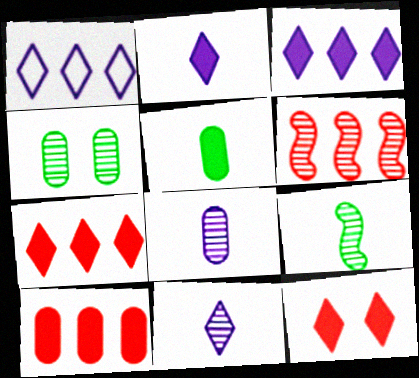[[4, 6, 11]]